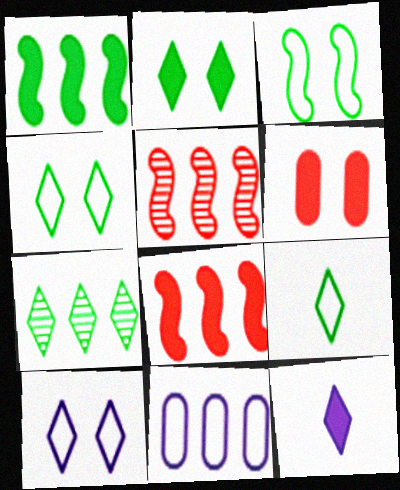[[1, 6, 12], 
[2, 7, 9], 
[7, 8, 11]]